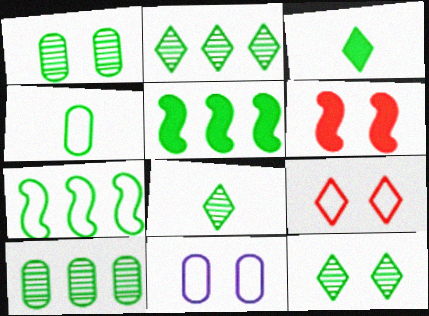[[1, 3, 7], 
[2, 8, 12], 
[4, 5, 12], 
[6, 11, 12]]